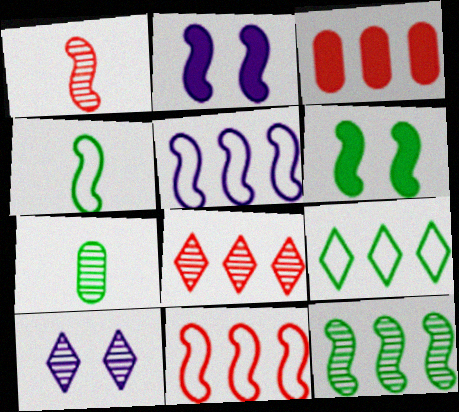[[1, 5, 6], 
[3, 4, 10], 
[3, 8, 11], 
[4, 6, 12], 
[6, 7, 9]]